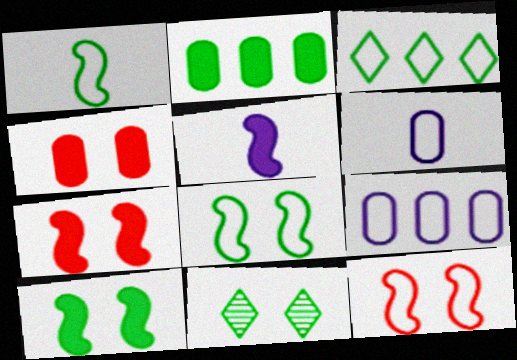[[1, 2, 11], 
[3, 6, 12]]